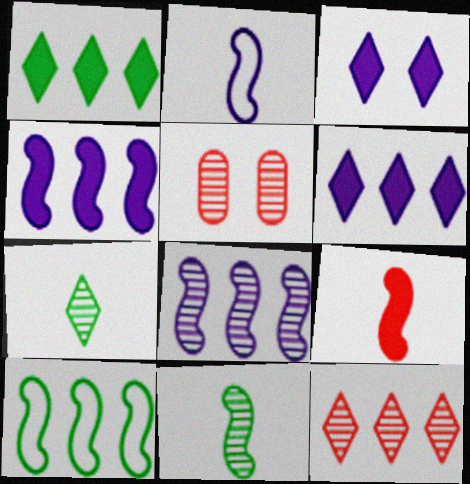[[1, 2, 5], 
[2, 9, 11], 
[5, 7, 8]]